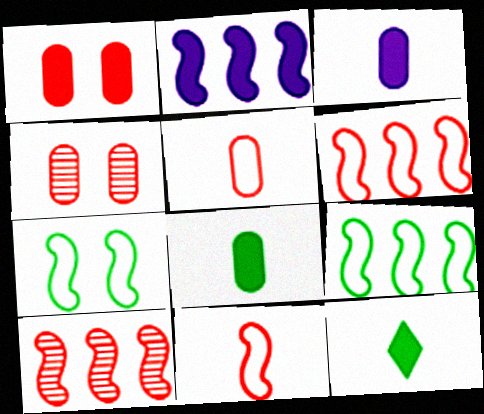[[1, 2, 12], 
[2, 9, 10]]